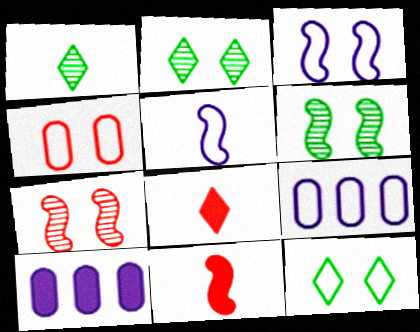[[2, 9, 11], 
[3, 4, 12], 
[6, 8, 9]]